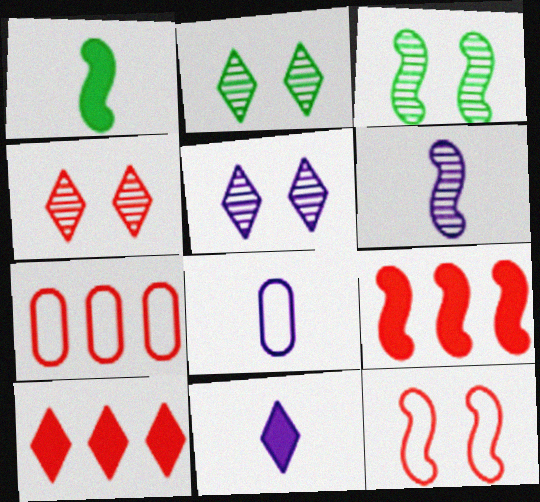[[1, 5, 7], 
[2, 4, 5], 
[2, 8, 9], 
[3, 7, 11], 
[3, 8, 10], 
[6, 8, 11]]